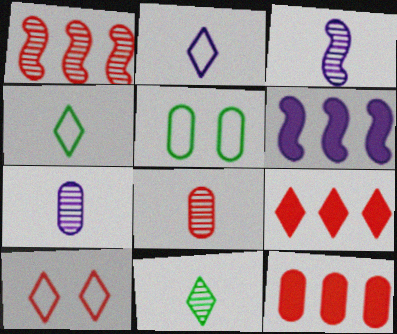[[3, 5, 9], 
[3, 8, 11], 
[5, 7, 12]]